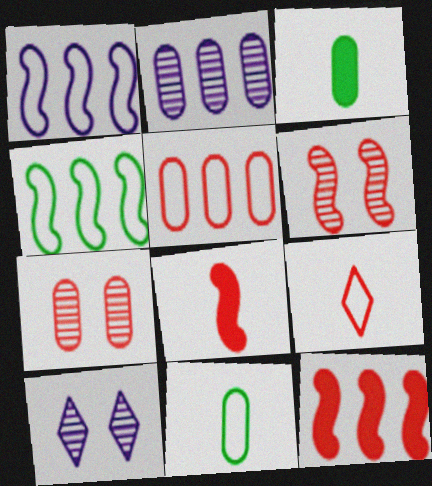[[7, 9, 12], 
[10, 11, 12]]